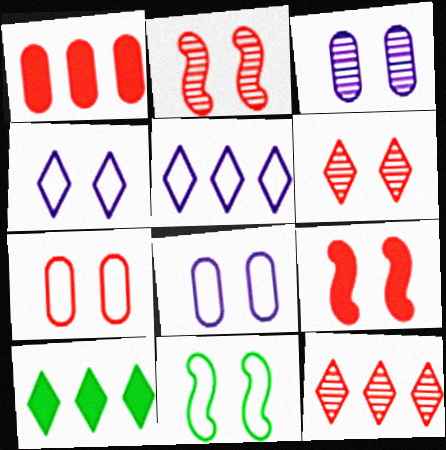[[4, 7, 11], 
[5, 10, 12], 
[6, 7, 9]]